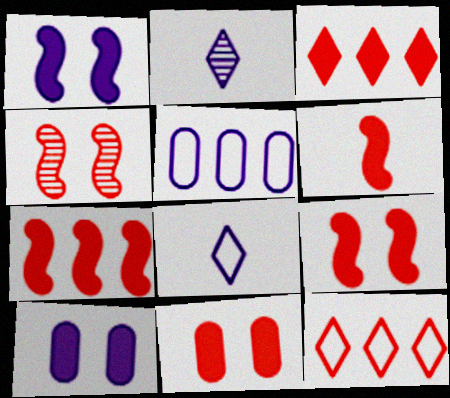[[1, 2, 5], 
[3, 6, 11], 
[6, 7, 9]]